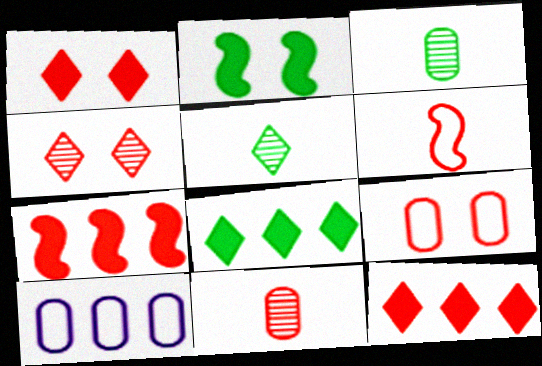[]